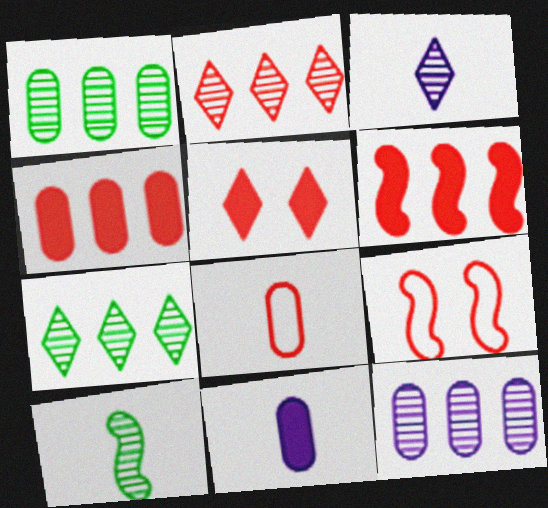[[7, 9, 11]]